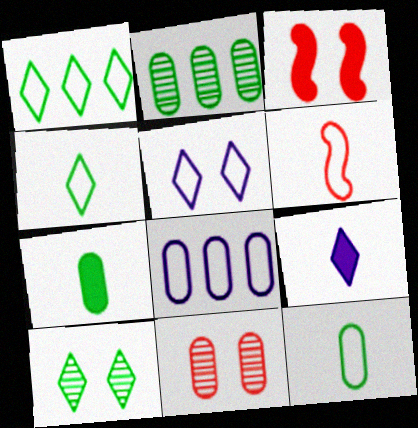[[7, 8, 11]]